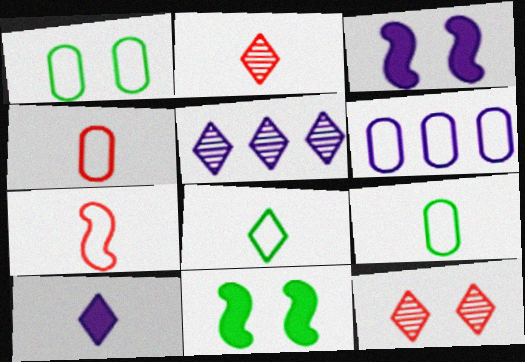[[1, 3, 12], 
[1, 4, 6], 
[2, 6, 11], 
[2, 8, 10], 
[4, 5, 11]]